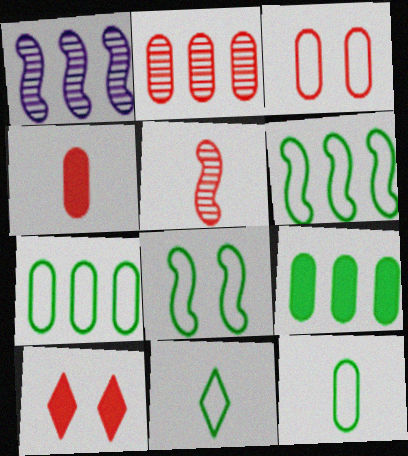[[1, 10, 12], 
[2, 3, 4], 
[7, 8, 11]]